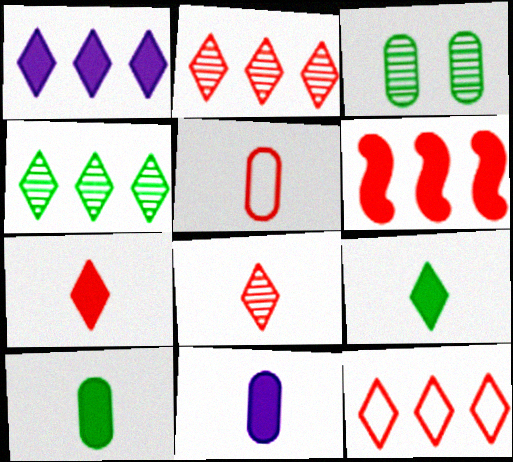[[1, 4, 12]]